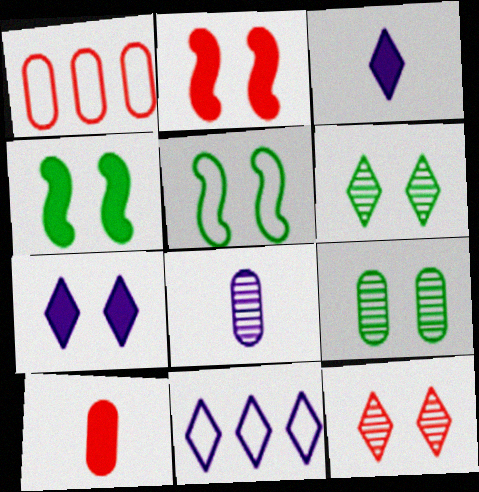[]